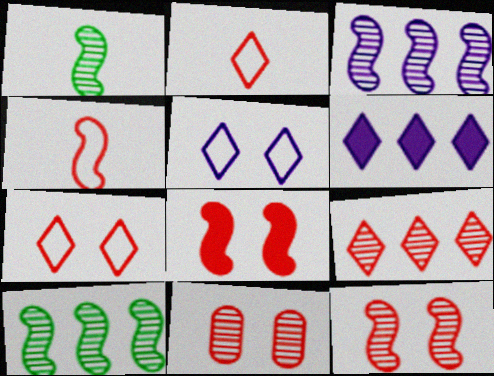[[1, 3, 12], 
[7, 8, 11]]